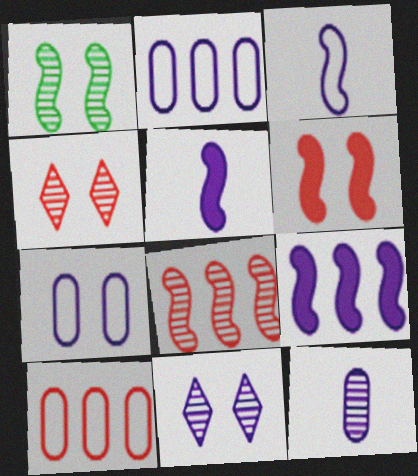[[2, 5, 11]]